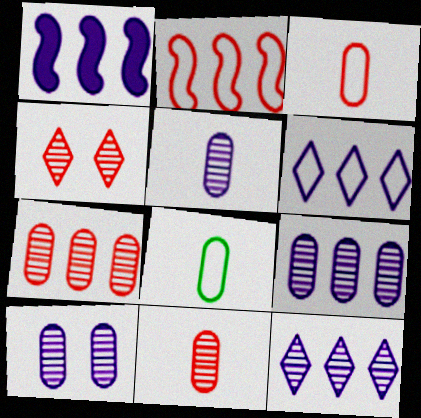[[1, 4, 8], 
[1, 6, 9], 
[5, 9, 10]]